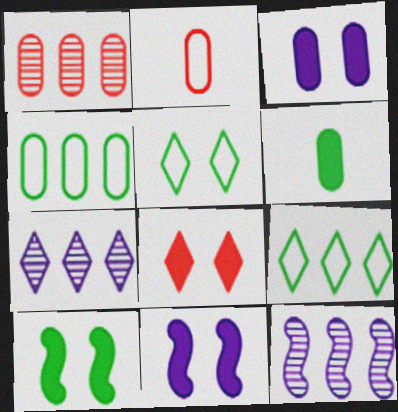[[2, 7, 10], 
[3, 8, 10]]